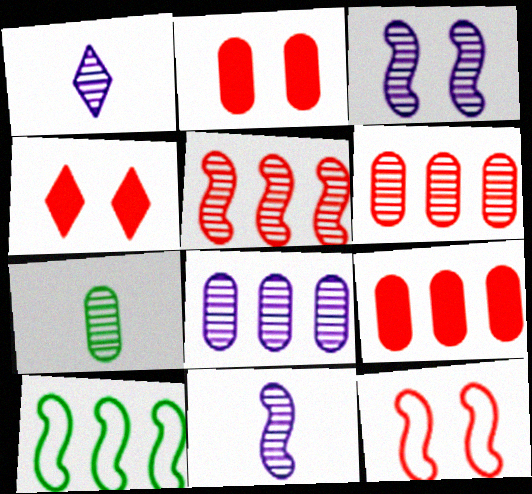[[1, 2, 10], 
[1, 3, 8]]